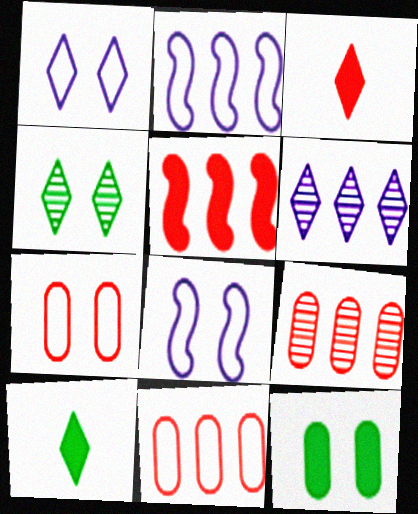[[8, 9, 10]]